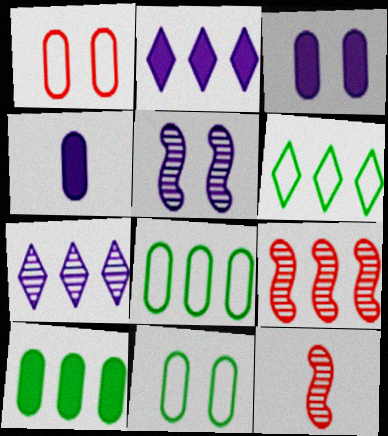[[2, 8, 9], 
[2, 11, 12], 
[3, 6, 12]]